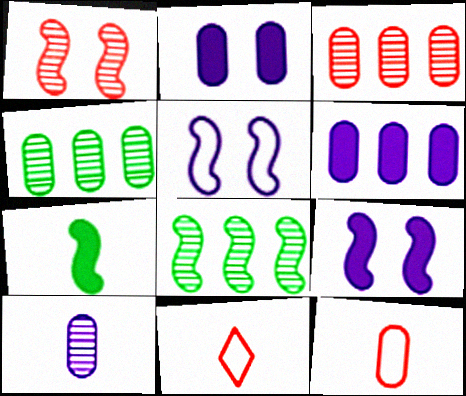[[2, 4, 12], 
[2, 8, 11], 
[4, 9, 11], 
[7, 10, 11]]